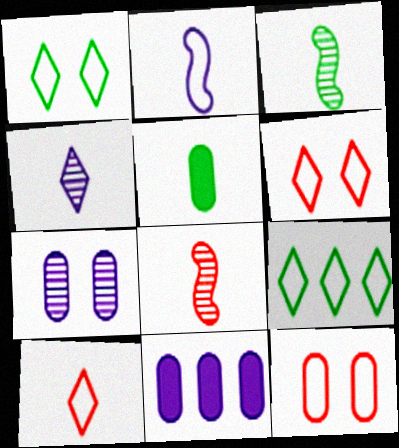[[1, 8, 11], 
[2, 9, 12], 
[3, 6, 11]]